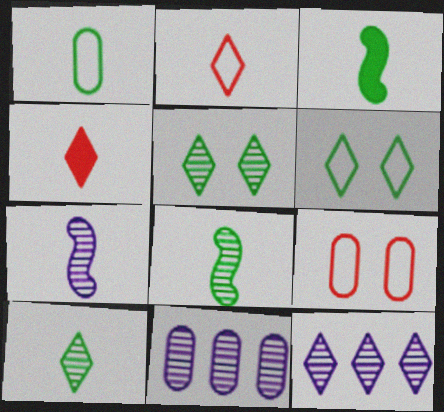[[1, 3, 10], 
[1, 4, 7], 
[3, 9, 12], 
[4, 6, 12]]